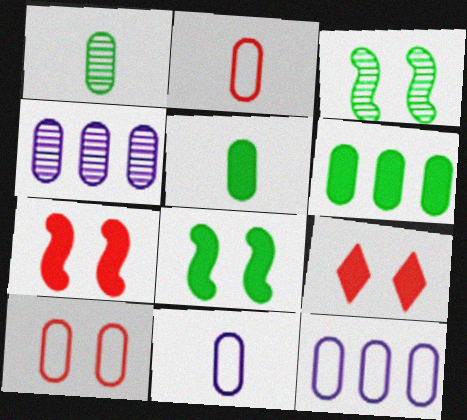[[4, 5, 10]]